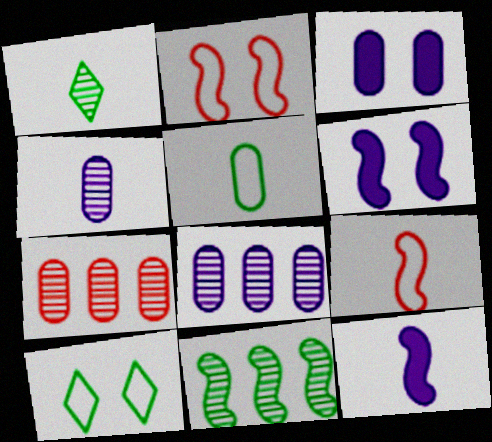[[2, 11, 12], 
[3, 5, 7], 
[6, 9, 11], 
[7, 10, 12]]